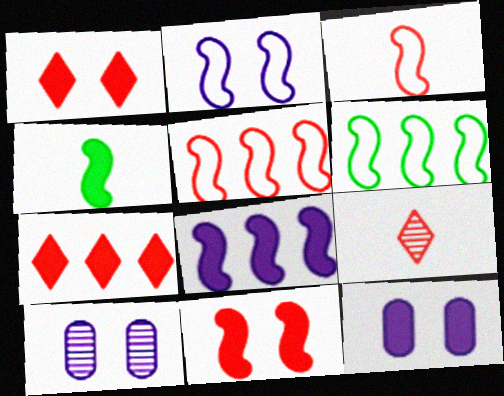[[2, 3, 6], 
[4, 7, 12], 
[4, 8, 11], 
[6, 9, 12]]